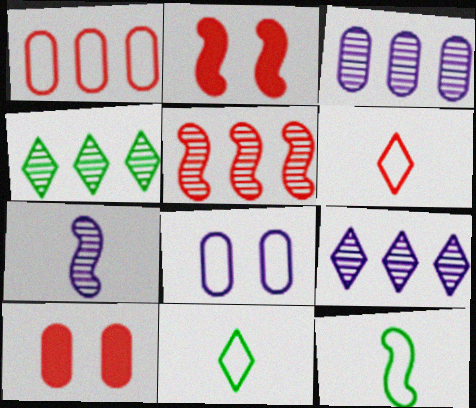[[2, 3, 11], 
[3, 4, 5], 
[5, 6, 10], 
[9, 10, 12]]